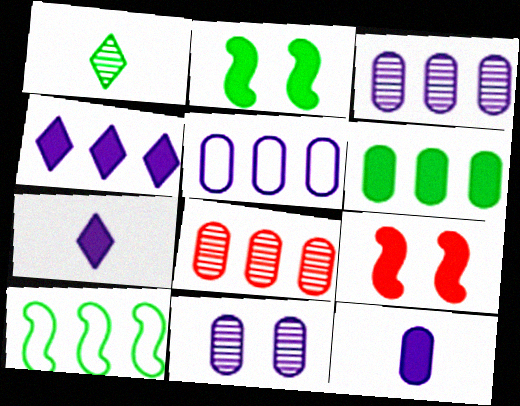[[1, 5, 9], 
[4, 8, 10], 
[5, 6, 8], 
[5, 11, 12], 
[6, 7, 9]]